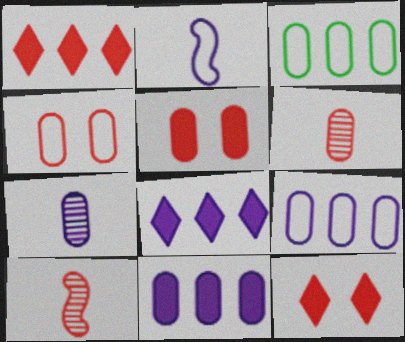[[1, 4, 10], 
[3, 5, 7]]